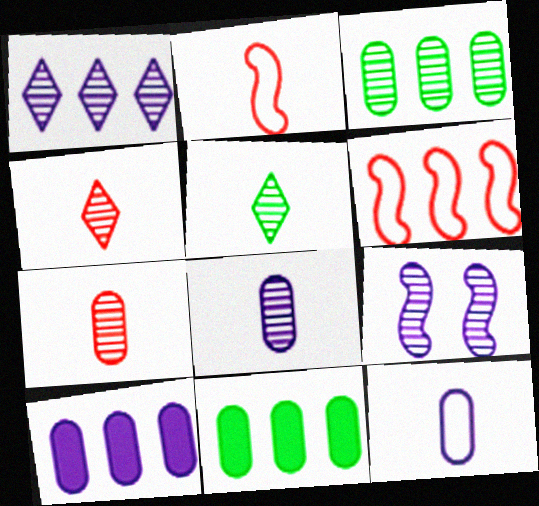[[1, 6, 11], 
[1, 8, 9], 
[3, 4, 9]]